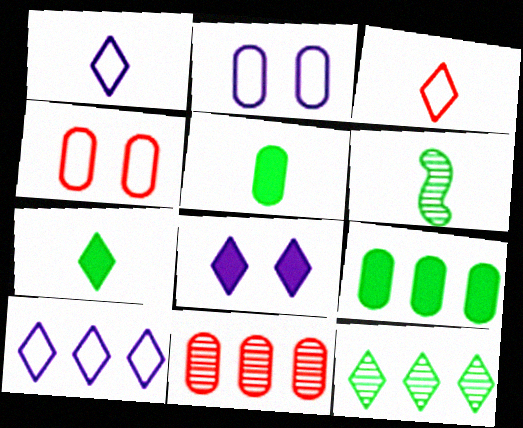[[2, 5, 11], 
[3, 8, 12]]